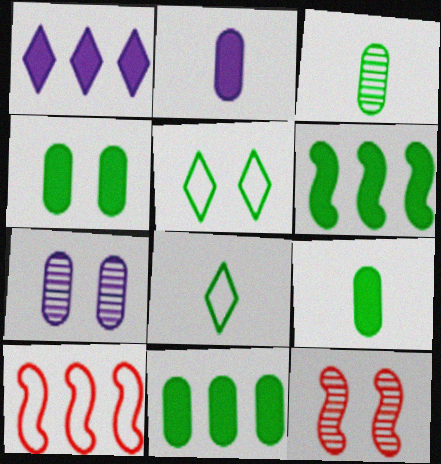[[3, 5, 6], 
[4, 9, 11]]